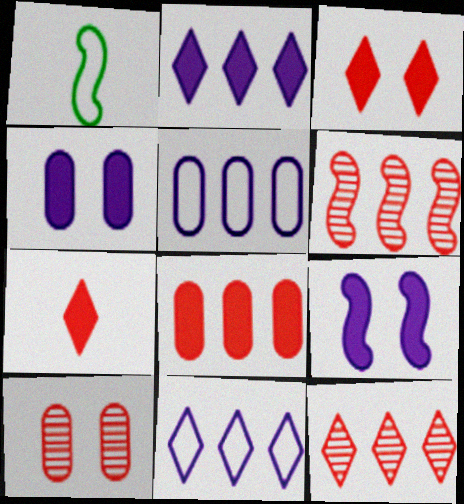[[1, 2, 10], 
[1, 4, 12], 
[1, 6, 9]]